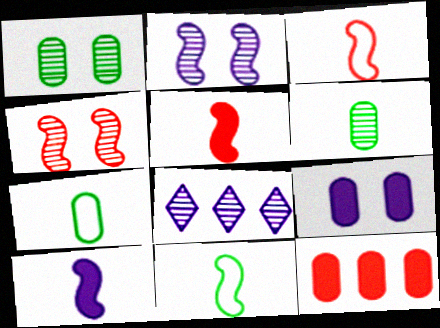[[4, 6, 8]]